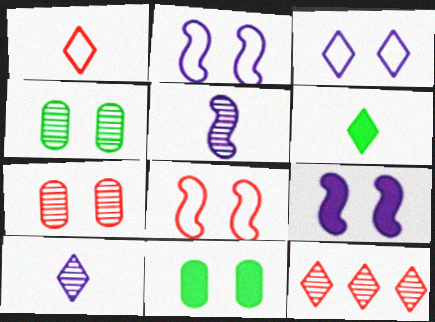[[1, 6, 10], 
[3, 6, 12], 
[4, 5, 12]]